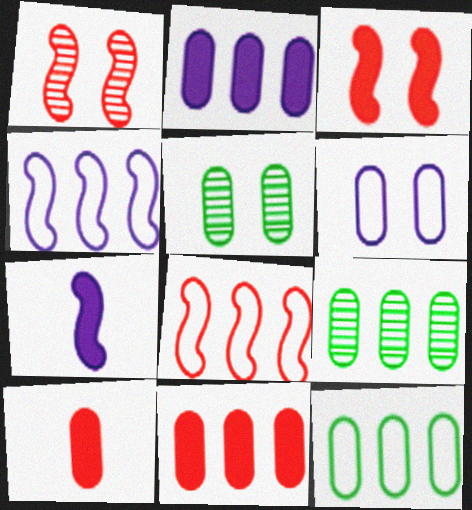[[6, 9, 10]]